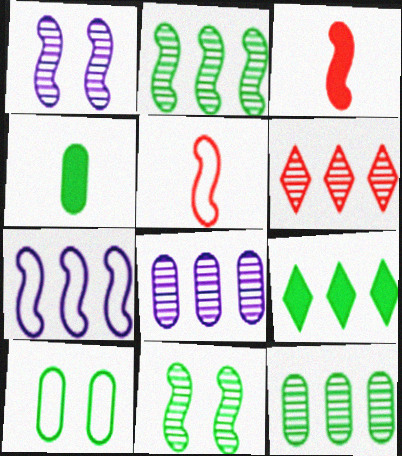[[2, 6, 8], 
[3, 7, 11], 
[4, 10, 12]]